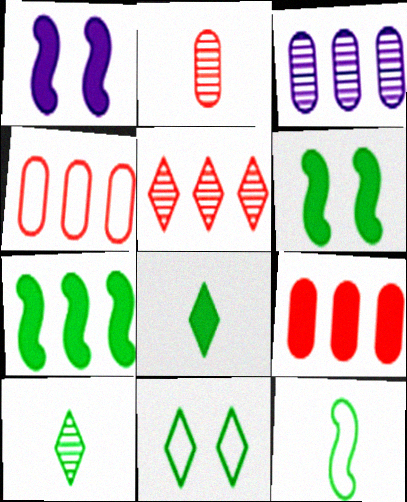[[1, 4, 10], 
[1, 8, 9]]